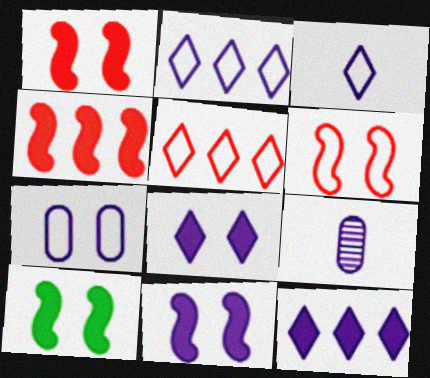[[1, 10, 11], 
[2, 9, 11], 
[5, 9, 10]]